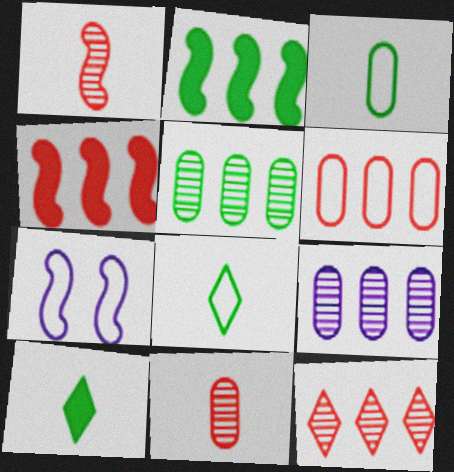[[1, 2, 7], 
[4, 6, 12], 
[6, 7, 8]]